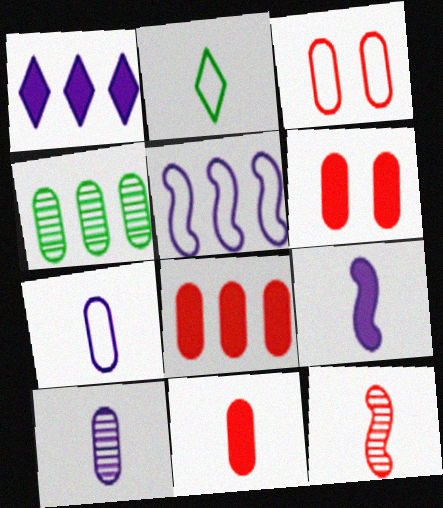[[2, 3, 5], 
[4, 6, 7], 
[6, 8, 11]]